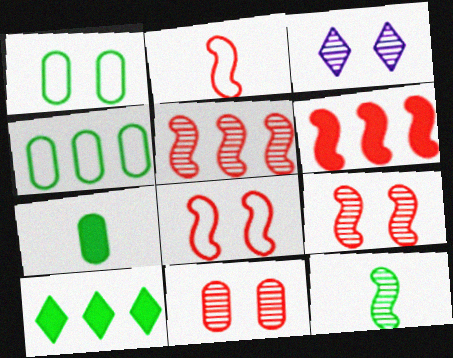[[1, 10, 12], 
[2, 6, 9]]